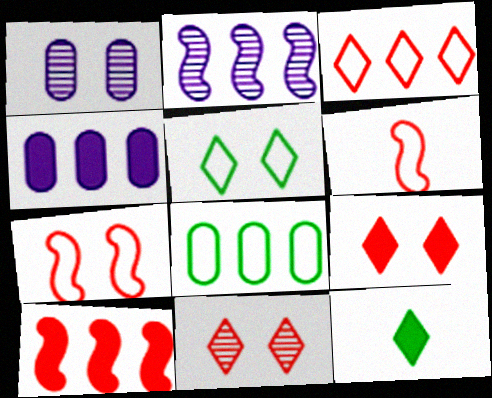[]